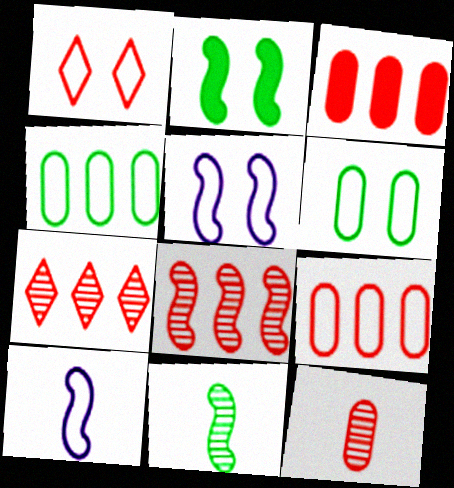[[1, 4, 10], 
[1, 5, 6], 
[2, 8, 10]]